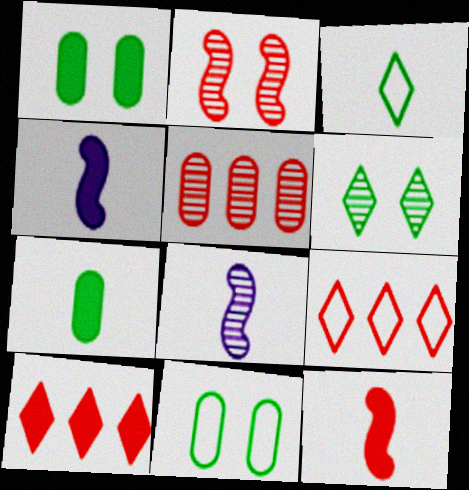[[1, 4, 10], 
[1, 8, 9], 
[5, 6, 8], 
[8, 10, 11]]